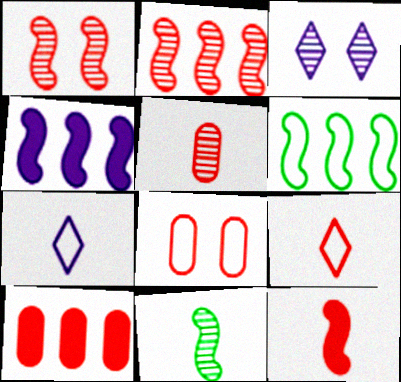[[1, 9, 10], 
[2, 4, 6], 
[5, 8, 10], 
[5, 9, 12], 
[6, 7, 8]]